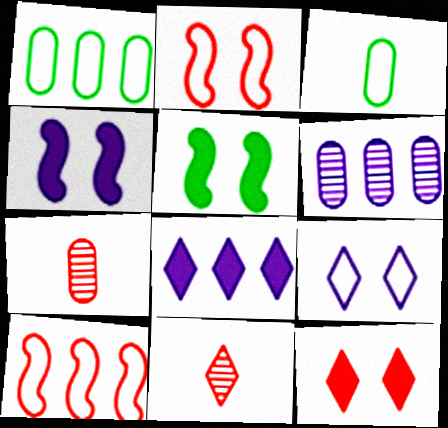[[1, 4, 11], 
[3, 9, 10], 
[7, 10, 12]]